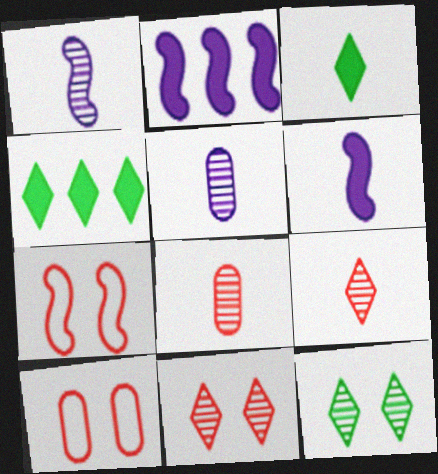[[1, 4, 10], 
[4, 5, 7]]